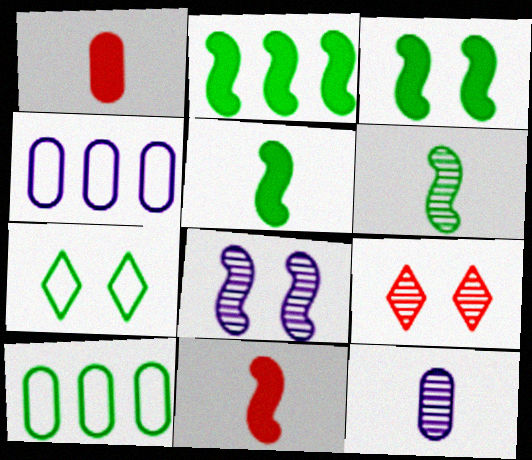[[2, 3, 5], 
[4, 5, 9]]